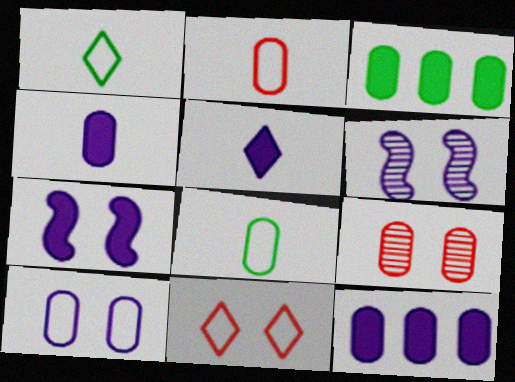[[5, 7, 12], 
[8, 9, 12]]